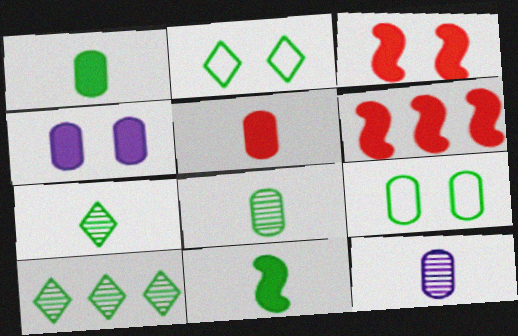[[2, 6, 12], 
[9, 10, 11]]